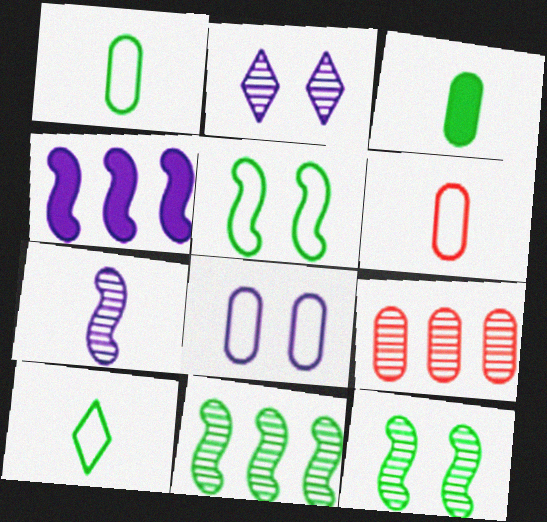[[3, 8, 9]]